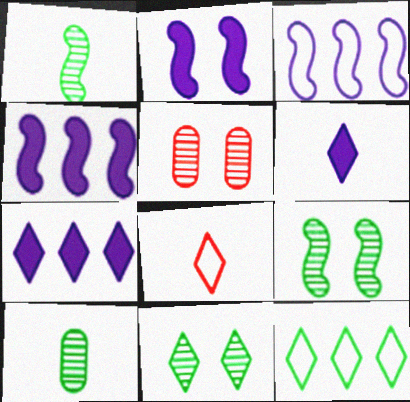[[7, 8, 11]]